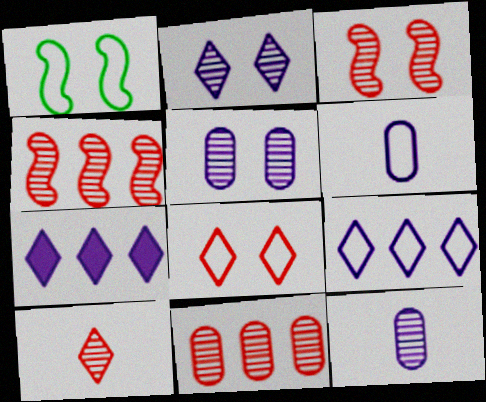[[3, 10, 11]]